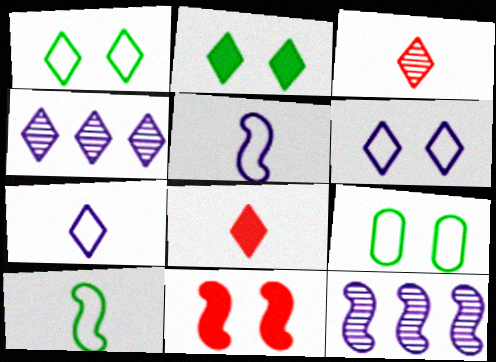[[1, 4, 8], 
[8, 9, 12], 
[10, 11, 12]]